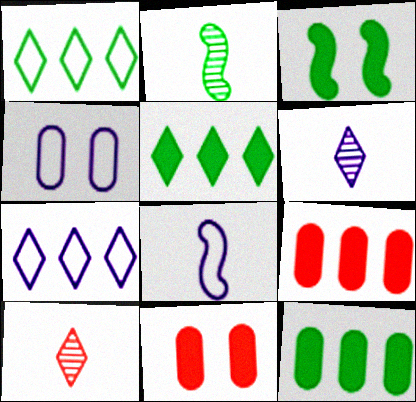[[2, 7, 11], 
[4, 7, 8]]